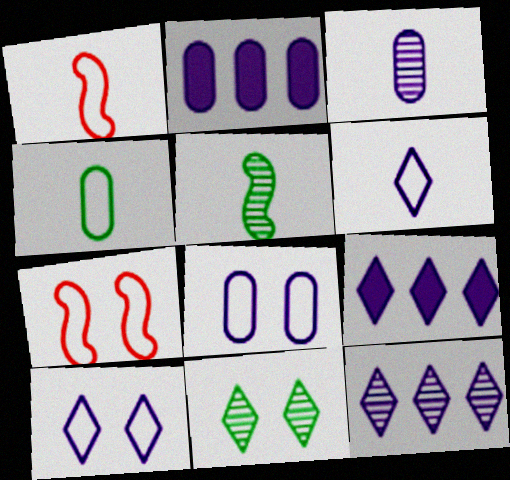[[1, 2, 11], 
[1, 4, 6], 
[2, 3, 8]]